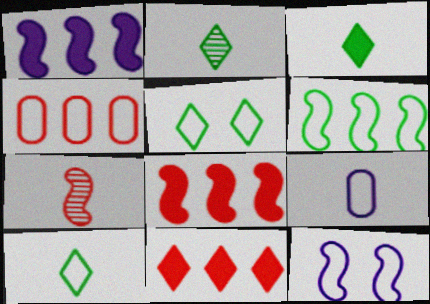[[2, 3, 10], 
[3, 7, 9], 
[4, 10, 12]]